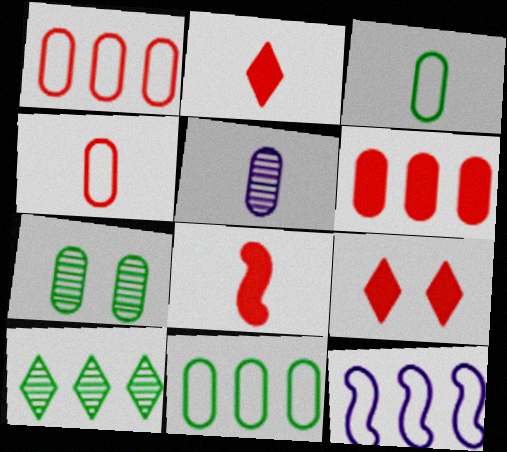[[2, 7, 12], 
[6, 8, 9], 
[6, 10, 12]]